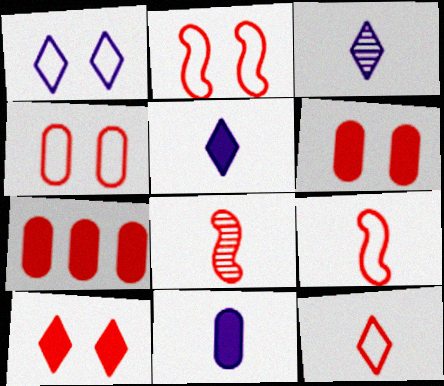[]